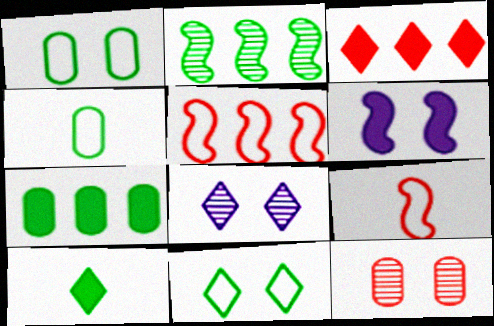[[1, 2, 10], 
[2, 6, 9], 
[3, 9, 12], 
[6, 11, 12], 
[7, 8, 9]]